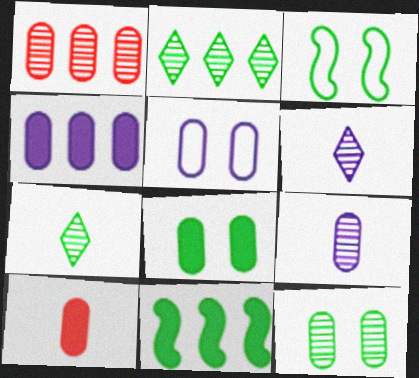[[1, 9, 12], 
[4, 5, 9], 
[4, 8, 10]]